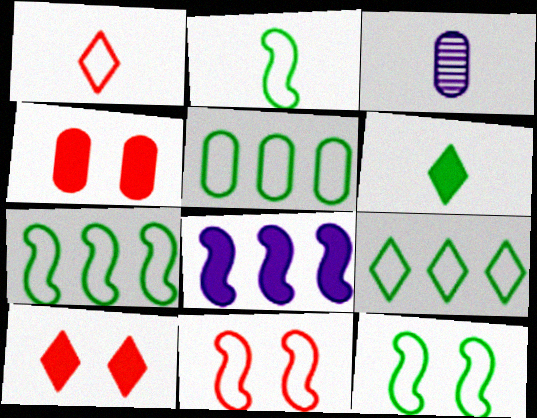[[2, 7, 12], 
[3, 4, 5], 
[3, 7, 10], 
[4, 6, 8], 
[5, 7, 9]]